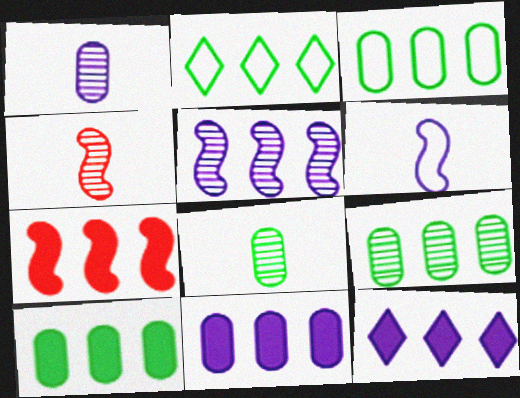[[3, 9, 10], 
[7, 10, 12]]